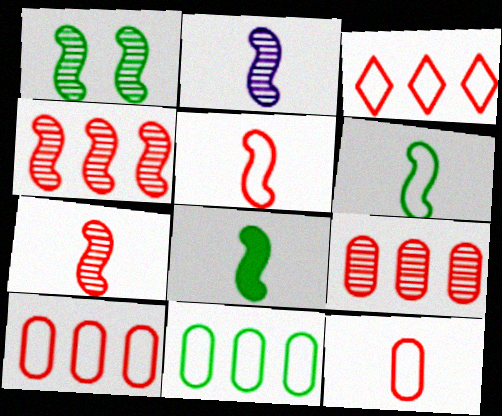[[1, 2, 4], 
[2, 5, 8]]